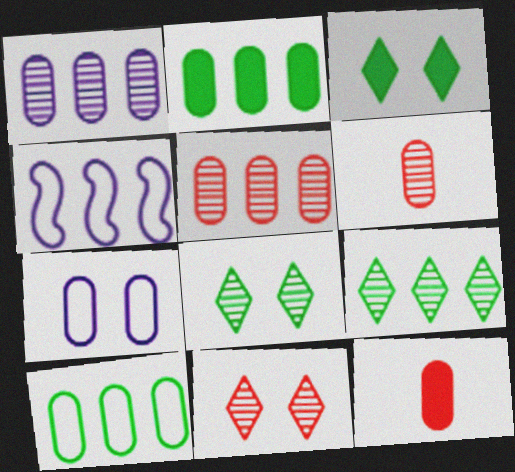[[2, 6, 7], 
[3, 4, 6], 
[4, 8, 12]]